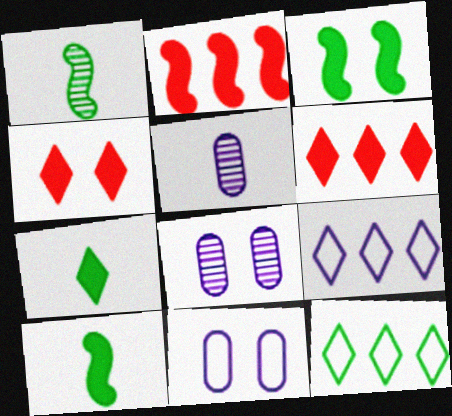[[1, 6, 11]]